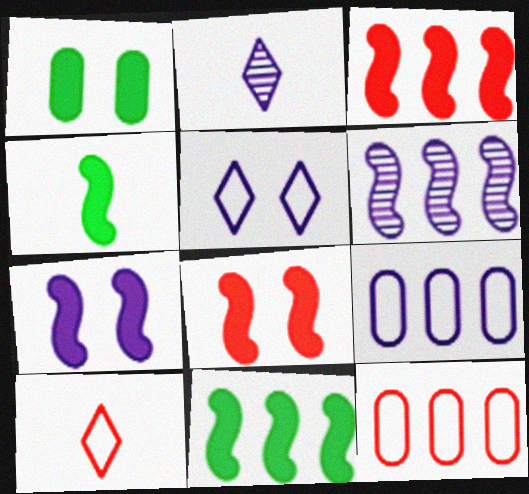[[1, 6, 10], 
[2, 7, 9], 
[3, 4, 7]]